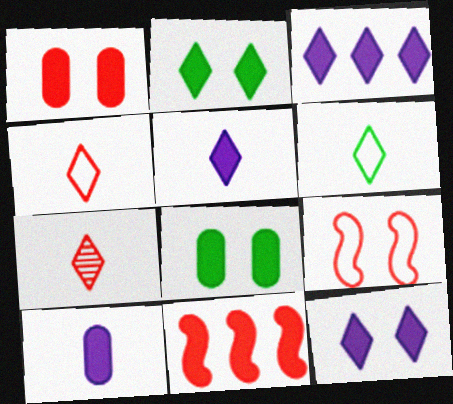[[2, 10, 11], 
[3, 5, 12], 
[5, 6, 7], 
[5, 8, 11]]